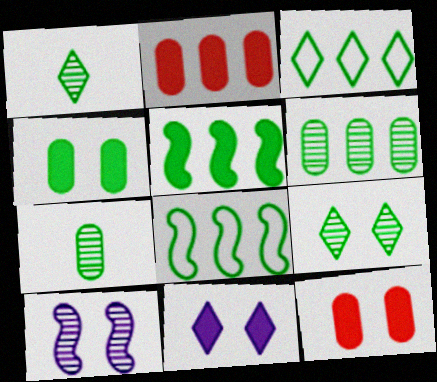[[1, 4, 8], 
[3, 5, 6]]